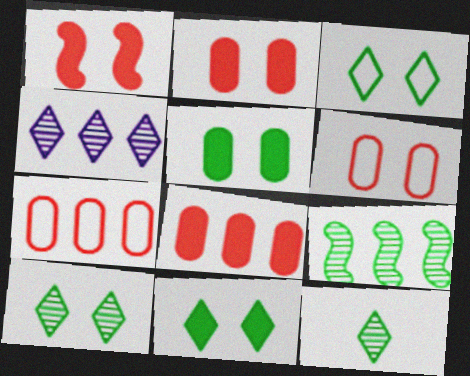[[3, 10, 11]]